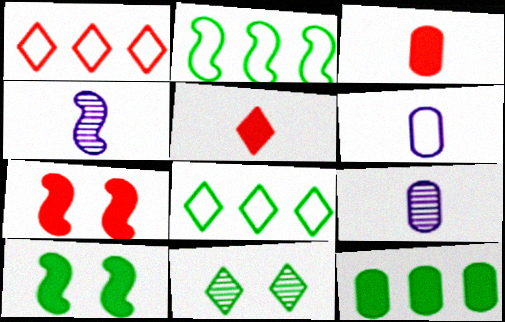[[1, 9, 10], 
[2, 4, 7], 
[7, 8, 9]]